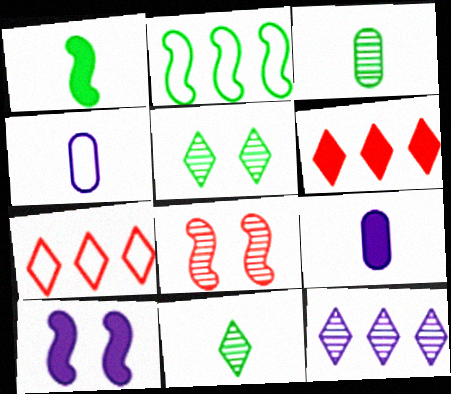[[3, 7, 10], 
[3, 8, 12], 
[4, 10, 12]]